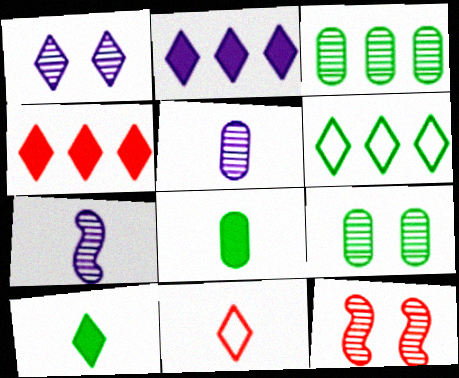[[1, 9, 12], 
[7, 8, 11]]